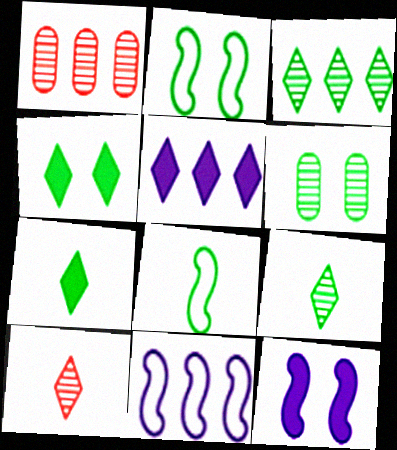[[2, 4, 6]]